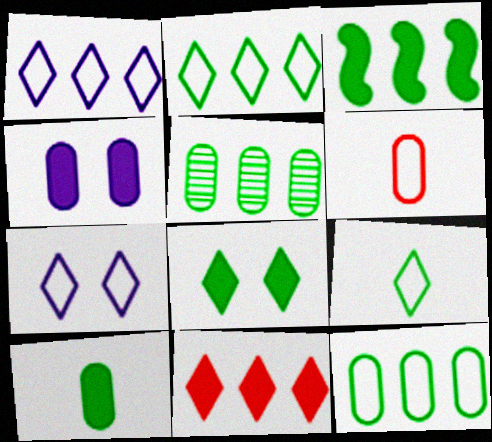[[2, 3, 5], 
[3, 8, 10], 
[4, 5, 6]]